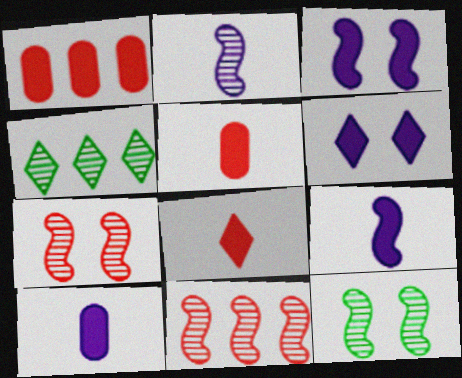[[2, 11, 12]]